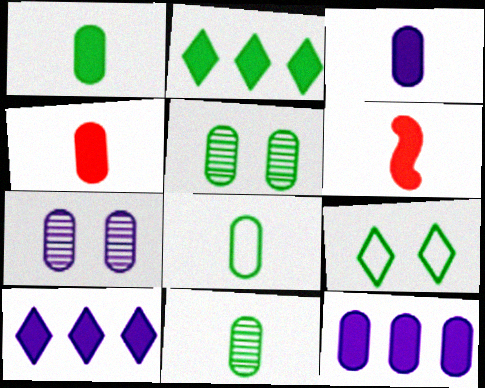[[1, 3, 4], 
[1, 8, 11]]